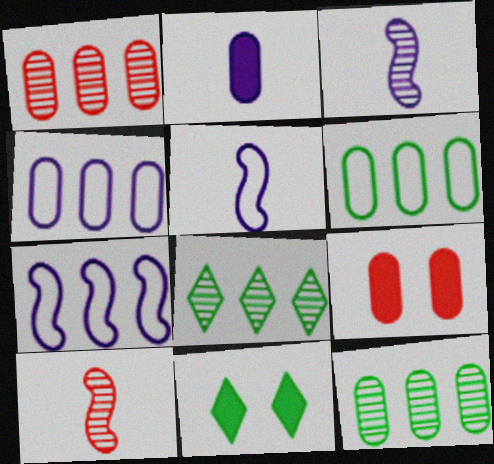[[1, 5, 11], 
[4, 10, 11], 
[5, 8, 9]]